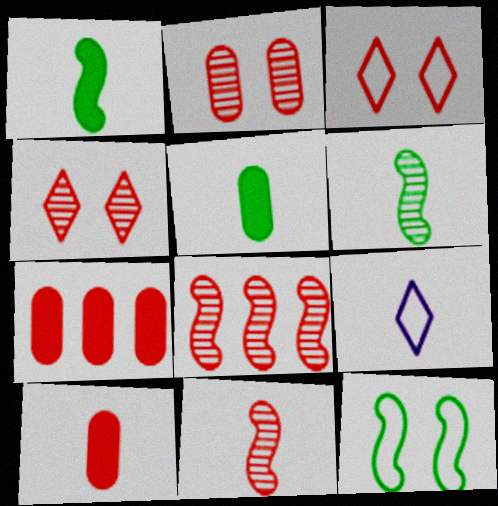[[3, 7, 11], 
[3, 8, 10], 
[5, 9, 11], 
[6, 9, 10]]